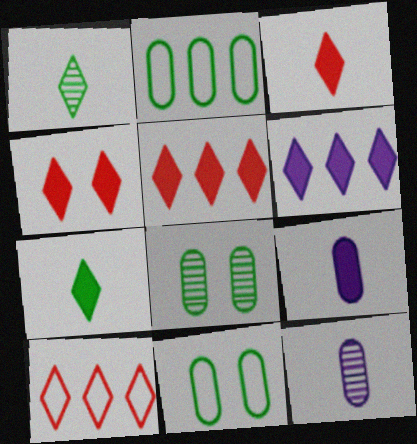[[3, 4, 5], 
[4, 6, 7]]